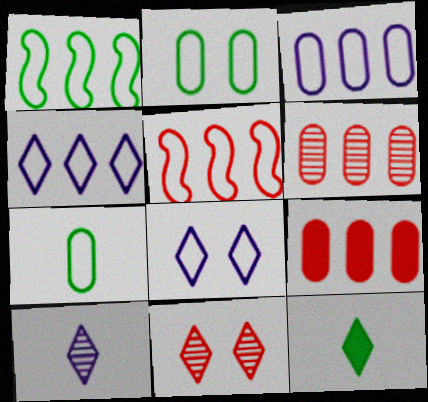[[4, 11, 12], 
[5, 7, 8]]